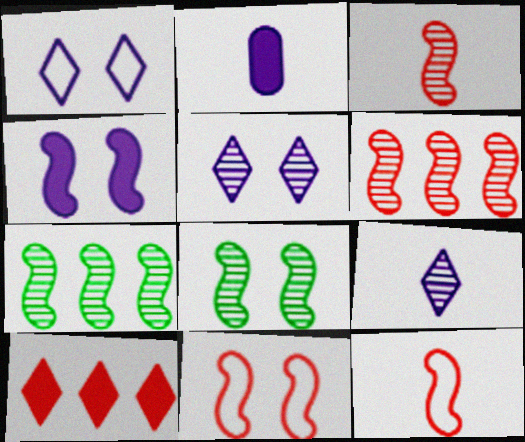[[4, 7, 12], 
[4, 8, 11]]